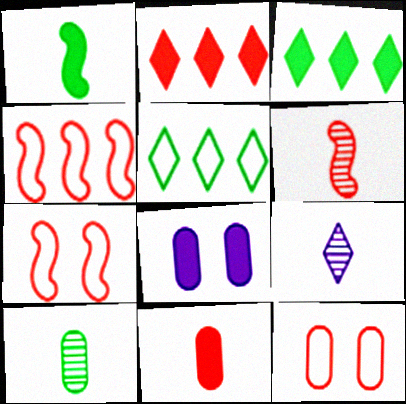[[1, 2, 8], 
[2, 6, 12], 
[5, 6, 8], 
[6, 9, 10]]